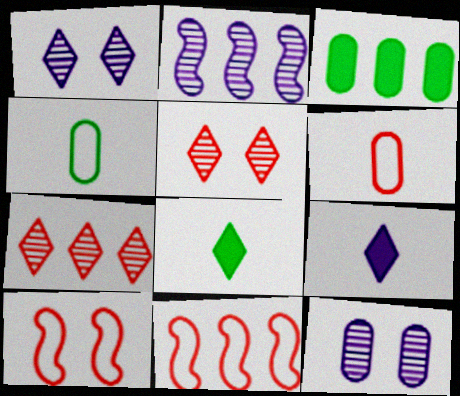[[3, 6, 12], 
[8, 11, 12]]